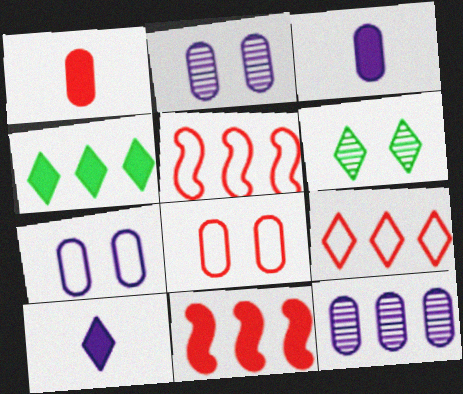[[3, 5, 6], 
[3, 7, 12], 
[4, 5, 12], 
[6, 9, 10]]